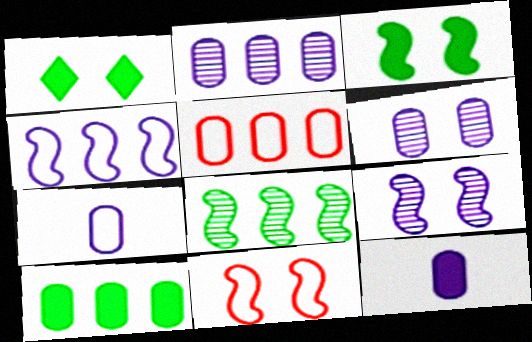[[1, 6, 11], 
[2, 5, 10], 
[3, 9, 11]]